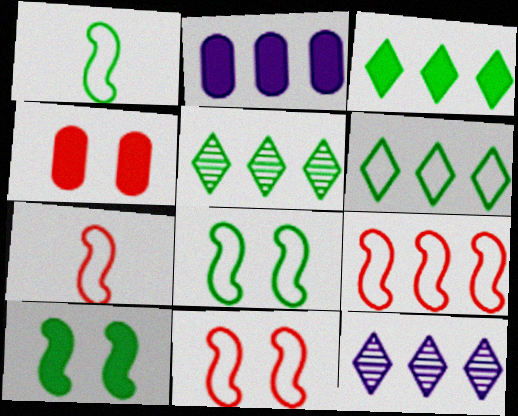[[1, 4, 12], 
[2, 5, 9], 
[3, 5, 6], 
[7, 9, 11]]